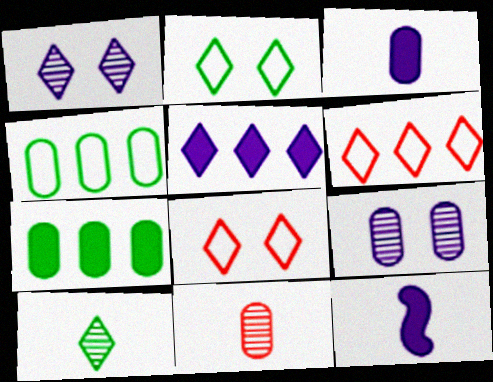[[5, 8, 10]]